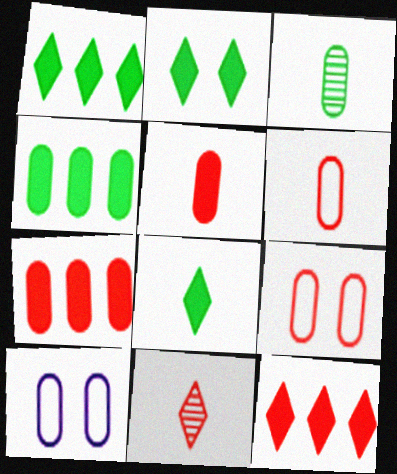[[1, 2, 8], 
[3, 7, 10]]